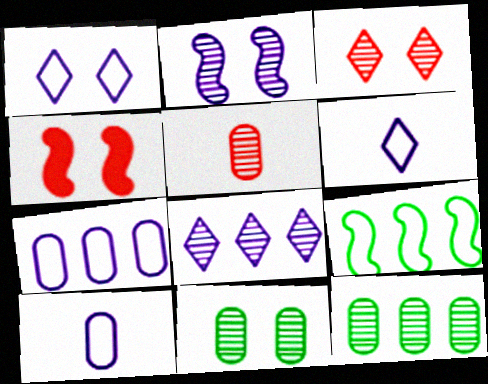[[1, 4, 11], 
[2, 3, 11], 
[4, 6, 12]]